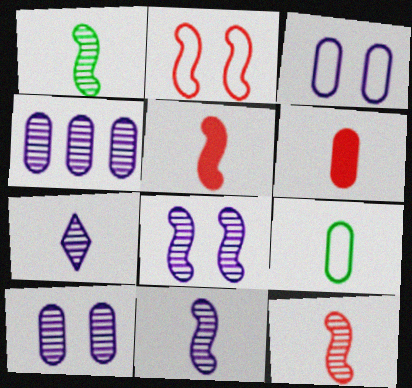[[1, 11, 12], 
[4, 7, 8], 
[5, 7, 9]]